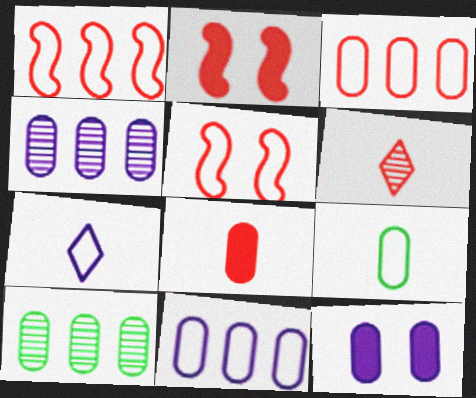[[2, 3, 6], 
[2, 7, 10]]